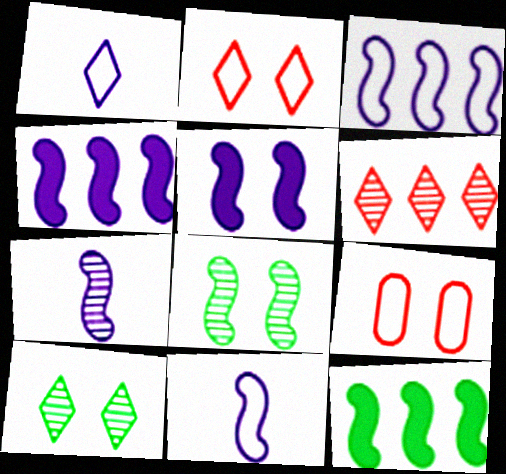[[3, 5, 7], 
[5, 9, 10]]